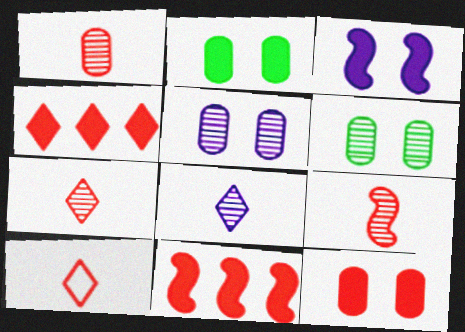[[1, 7, 9]]